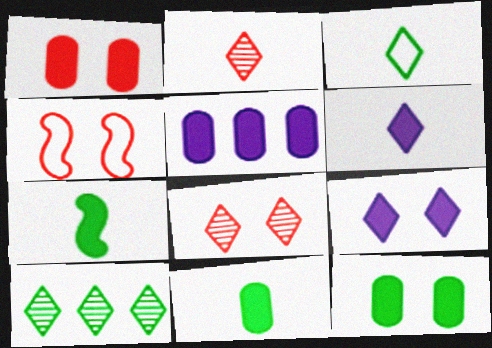[[1, 4, 8], 
[1, 5, 11], 
[2, 3, 6]]